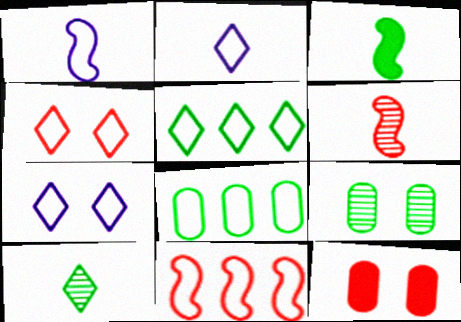[[1, 3, 6], 
[1, 4, 8], 
[2, 4, 5], 
[3, 5, 9]]